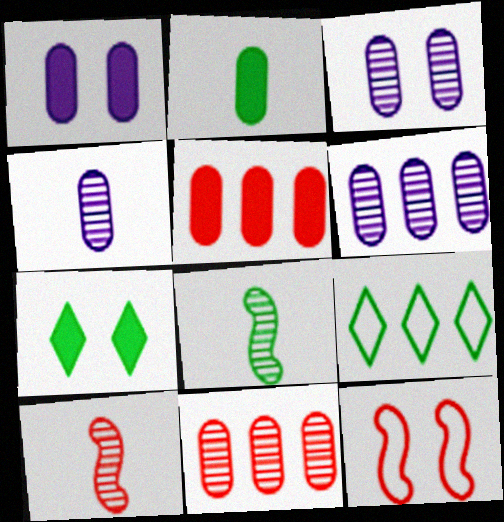[[1, 2, 5], 
[1, 9, 10], 
[3, 4, 6], 
[3, 7, 12]]